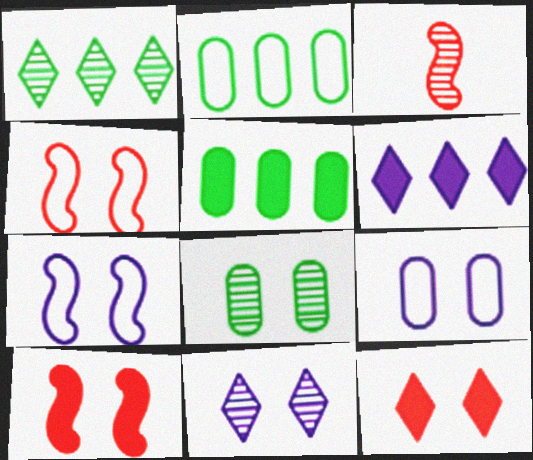[[7, 8, 12]]